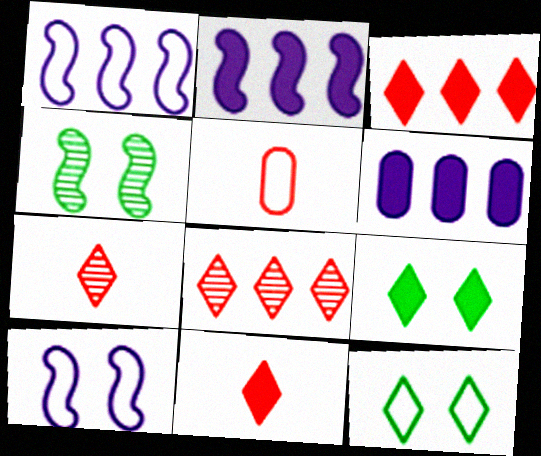[[1, 5, 12]]